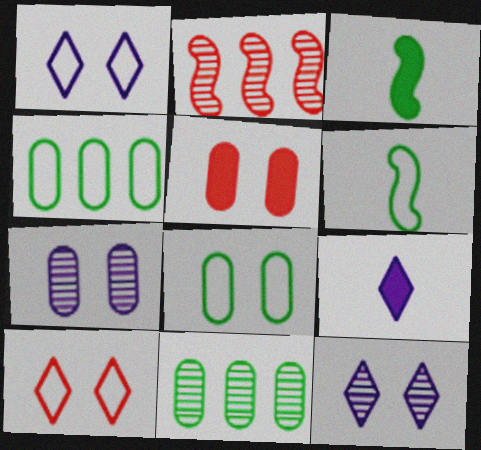[[2, 8, 9], 
[5, 7, 8]]